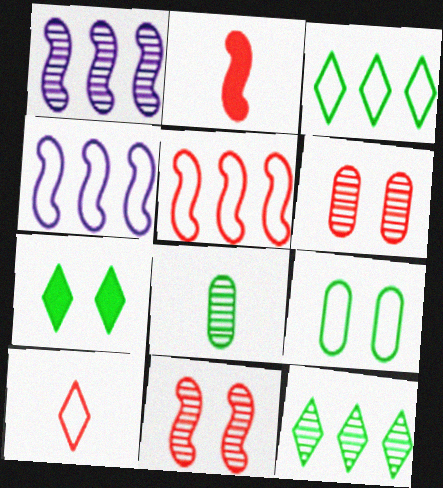[[2, 5, 11], 
[4, 9, 10]]